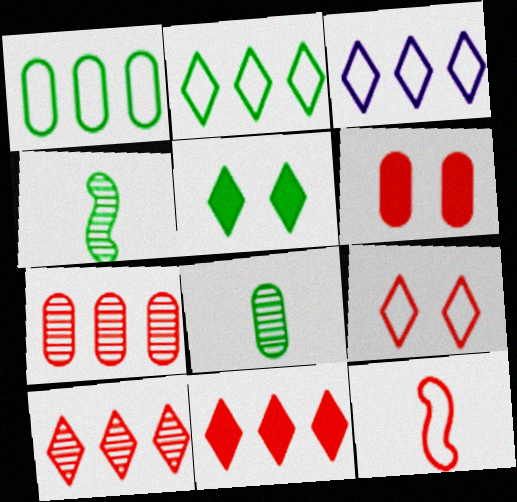[[1, 4, 5], 
[3, 4, 6], 
[6, 10, 12]]